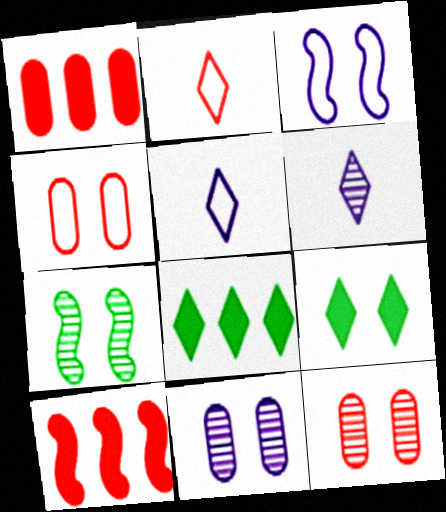[[1, 5, 7], 
[2, 10, 12], 
[3, 9, 12]]